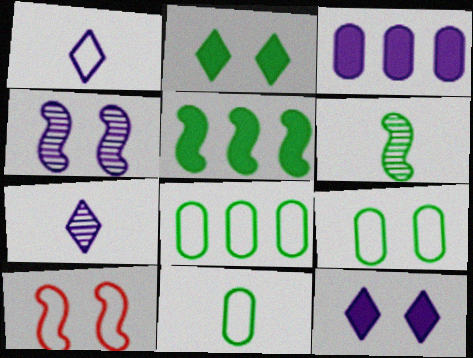[[1, 3, 4], 
[1, 8, 10], 
[2, 6, 8], 
[8, 9, 11]]